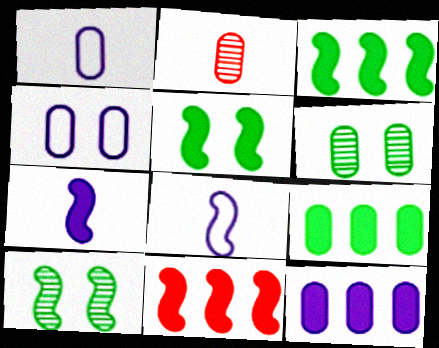[[2, 4, 9], 
[5, 7, 11], 
[8, 10, 11]]